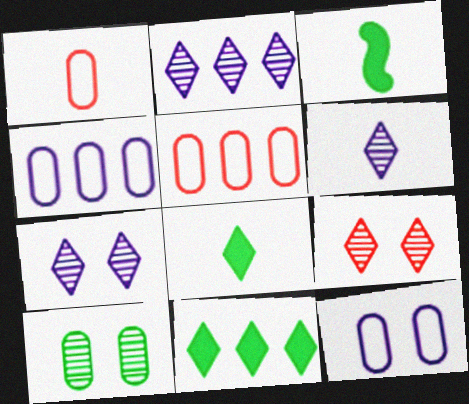[[1, 3, 6], 
[2, 6, 7], 
[3, 4, 9], 
[3, 5, 7]]